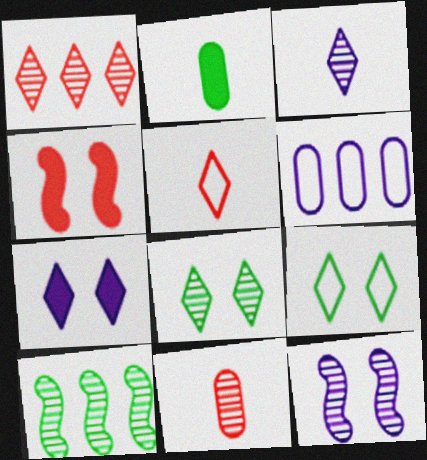[[1, 3, 8], 
[2, 9, 10]]